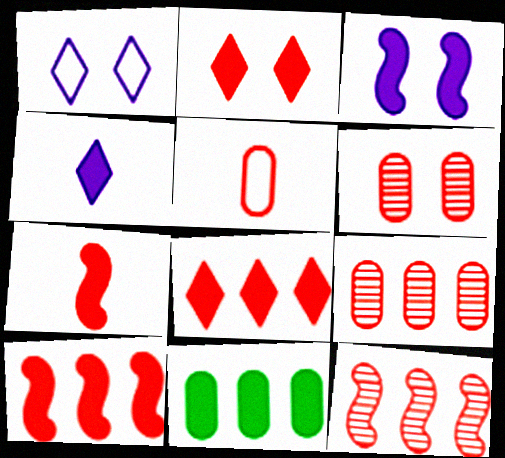[[2, 5, 12]]